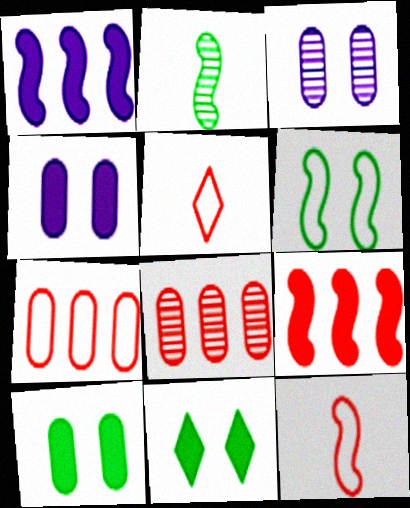[]